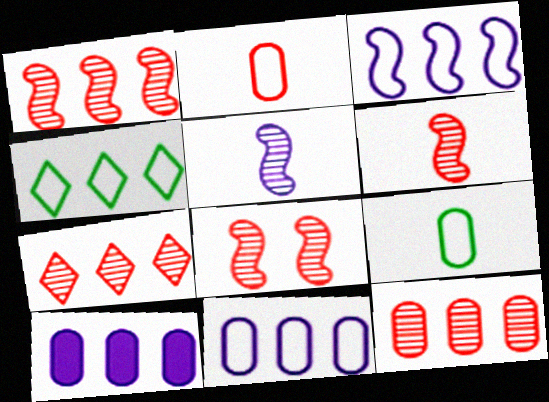[[1, 4, 10], 
[1, 6, 8], 
[1, 7, 12]]